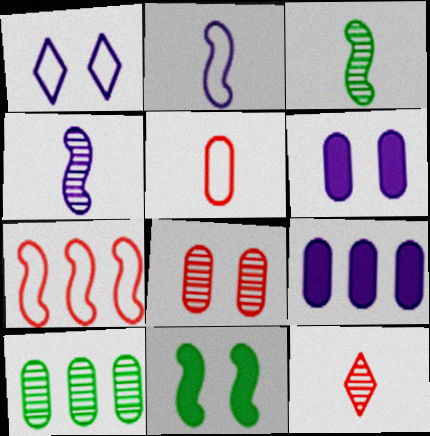[[1, 4, 9], 
[1, 8, 11], 
[4, 7, 11], 
[5, 6, 10]]